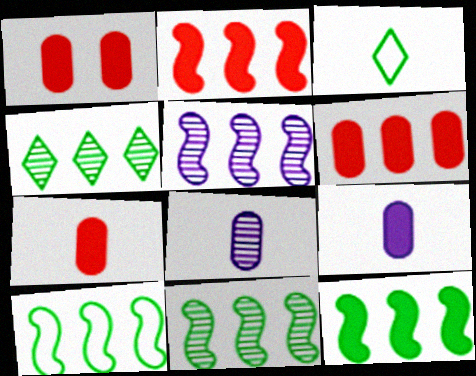[[1, 3, 5], 
[1, 6, 7], 
[2, 5, 10], 
[10, 11, 12]]